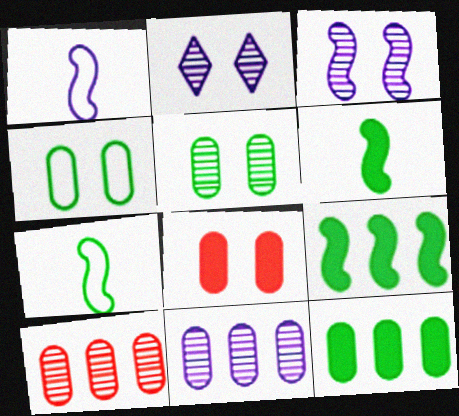[]